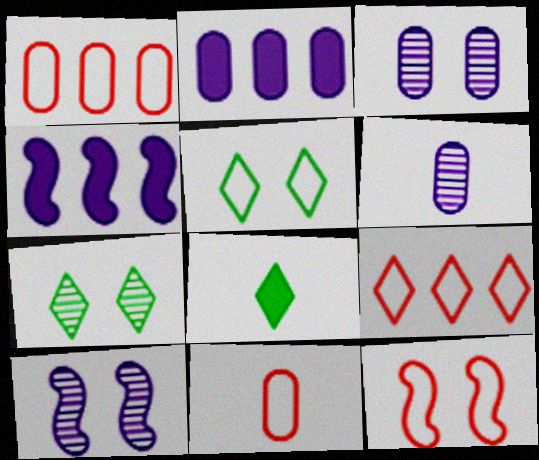[[1, 8, 10], 
[4, 7, 11], 
[9, 11, 12]]